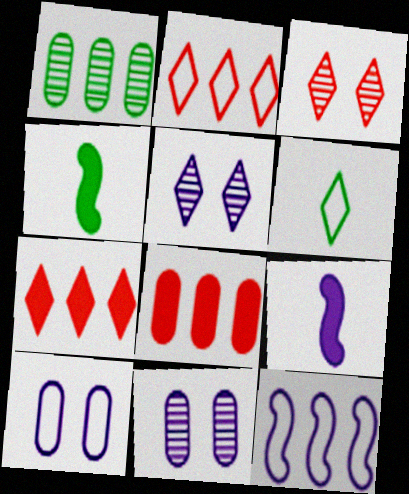[[1, 7, 12], 
[2, 4, 11], 
[5, 6, 7]]